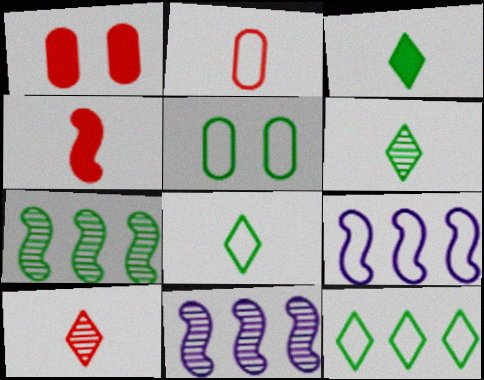[[1, 6, 9], 
[1, 8, 11], 
[2, 4, 10], 
[3, 5, 7], 
[3, 6, 8]]